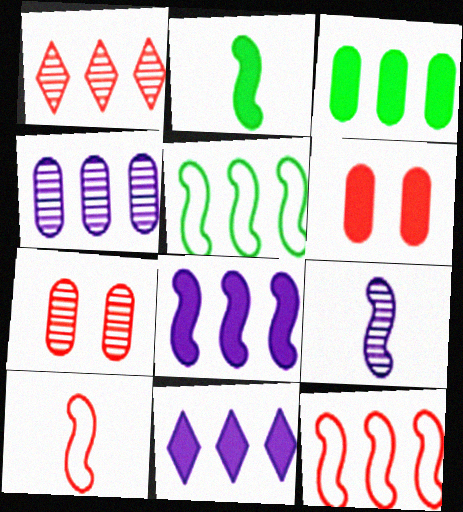[[1, 6, 10], 
[2, 6, 11], 
[2, 9, 10]]